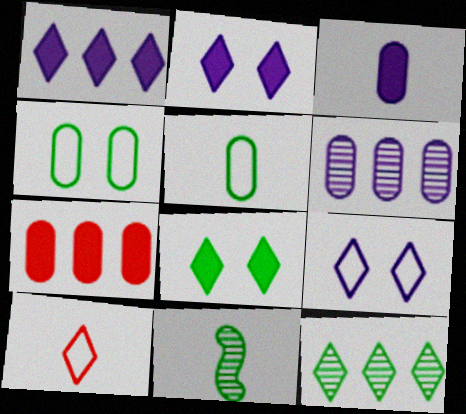[[2, 10, 12], 
[3, 10, 11], 
[7, 9, 11]]